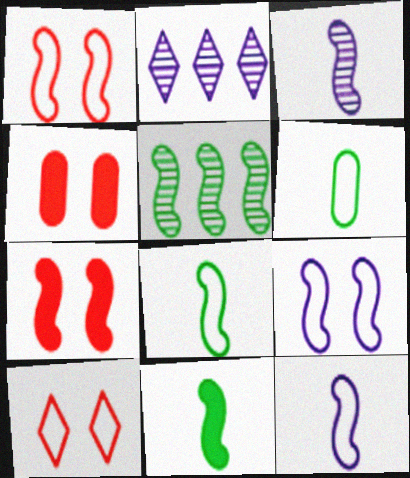[[2, 4, 8], 
[2, 6, 7], 
[5, 7, 12]]